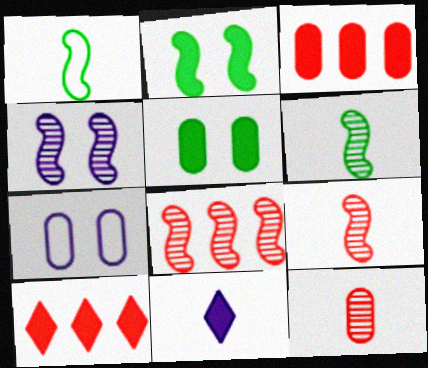[[1, 11, 12], 
[2, 3, 11], 
[4, 6, 8], 
[6, 7, 10]]